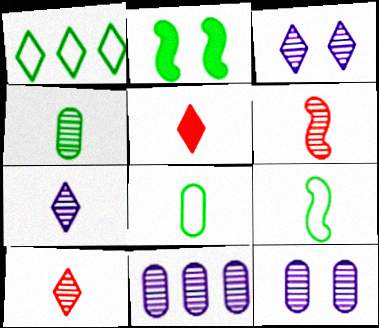[[1, 2, 4], 
[1, 3, 5], 
[4, 6, 7]]